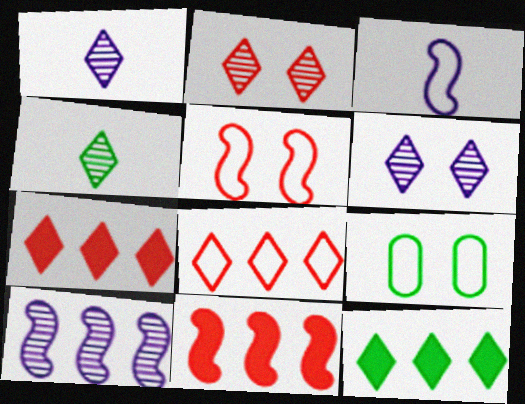[[1, 9, 11], 
[3, 8, 9]]